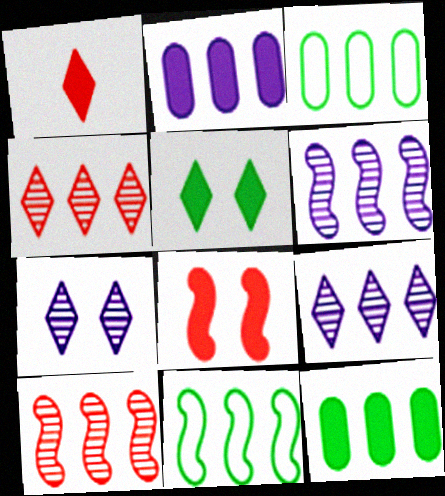[[2, 4, 11]]